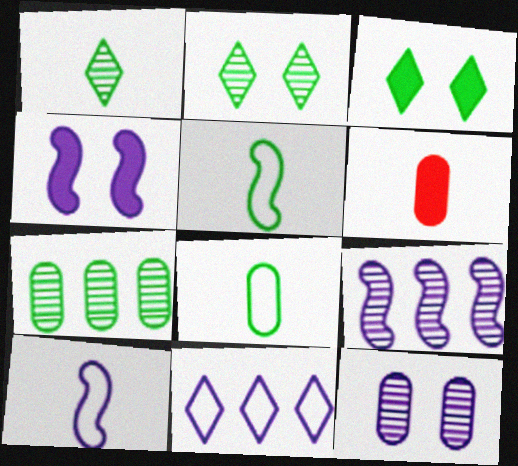[[1, 6, 10], 
[3, 5, 7], 
[4, 9, 10]]